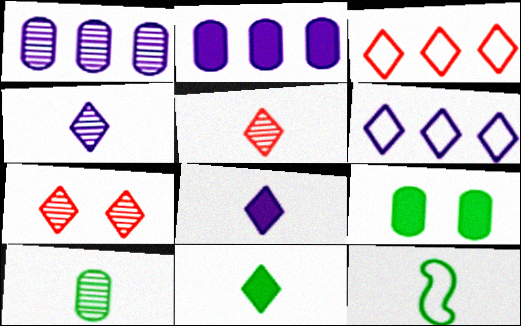[[2, 7, 12], 
[6, 7, 11], 
[10, 11, 12]]